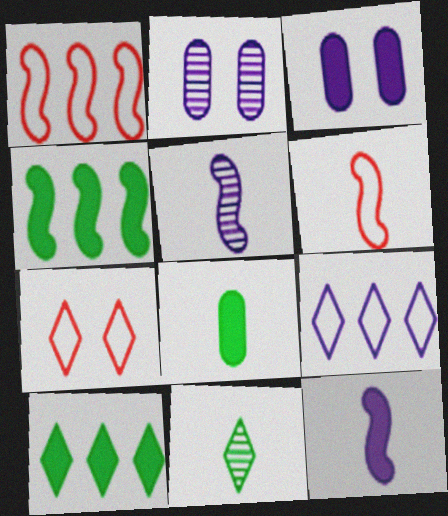[[1, 3, 11], 
[2, 6, 10], 
[2, 9, 12], 
[3, 5, 9]]